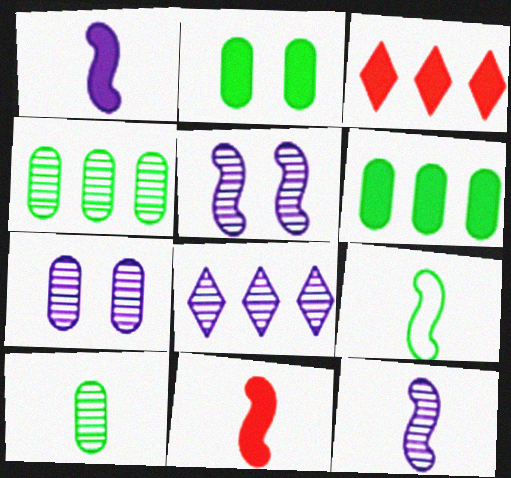[[1, 2, 3], 
[3, 7, 9], 
[7, 8, 12], 
[9, 11, 12]]